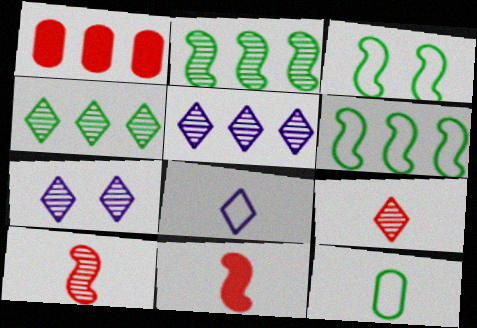[[1, 5, 6], 
[4, 7, 9]]